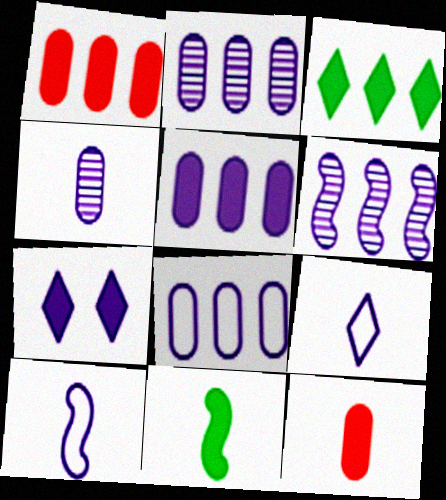[[1, 7, 11], 
[2, 5, 8], 
[2, 7, 10]]